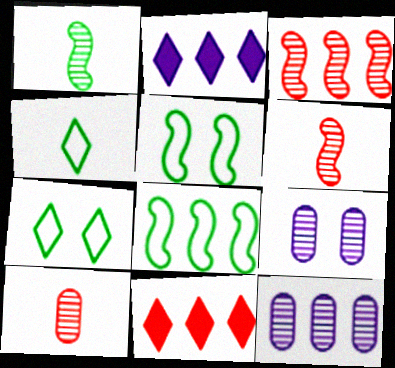[[2, 5, 10], 
[8, 11, 12]]